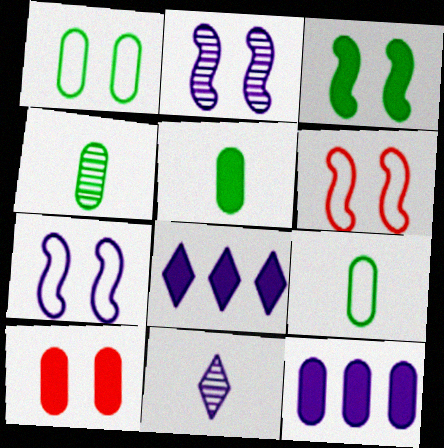[[2, 3, 6], 
[4, 5, 9], 
[4, 6, 8], 
[5, 10, 12], 
[7, 11, 12]]